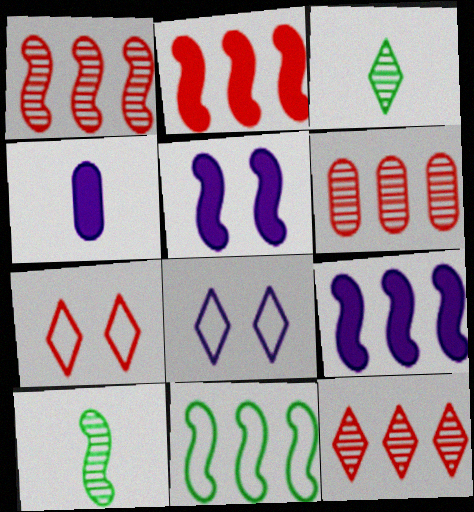[[1, 6, 12], 
[1, 9, 11]]